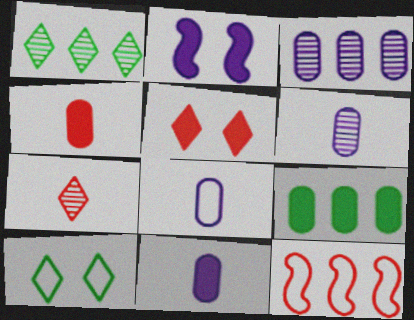[[6, 8, 11], 
[8, 10, 12]]